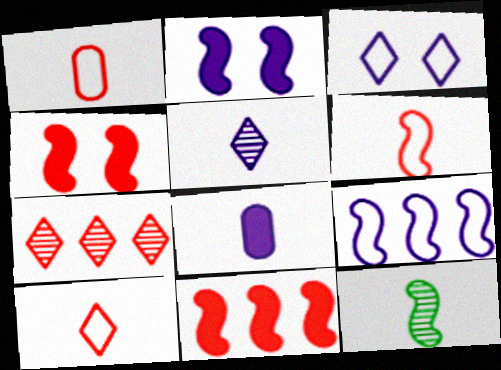[[1, 4, 7], 
[1, 6, 10], 
[4, 9, 12], 
[8, 10, 12]]